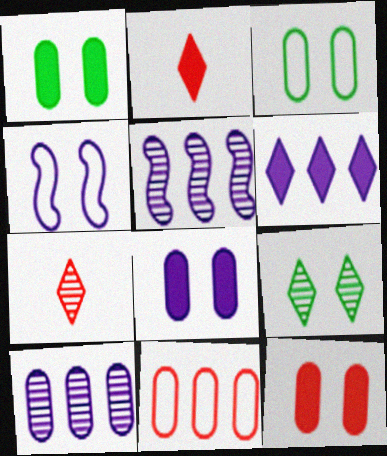[[1, 8, 12], 
[2, 3, 5], 
[4, 9, 12]]